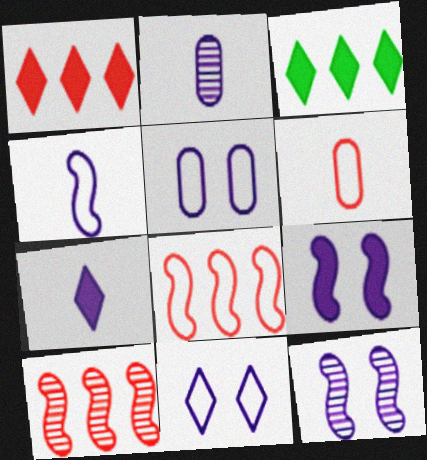[[2, 4, 7], 
[3, 6, 12]]